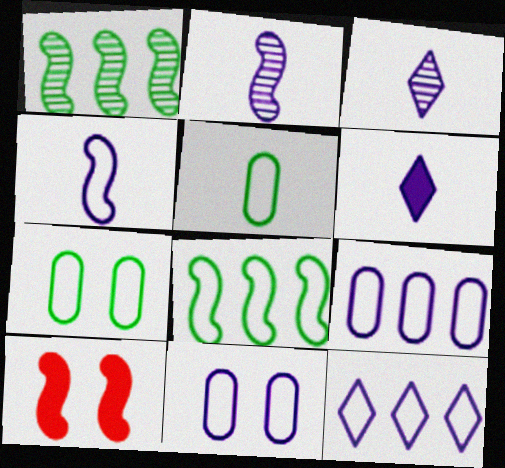[[1, 4, 10], 
[2, 8, 10], 
[4, 11, 12]]